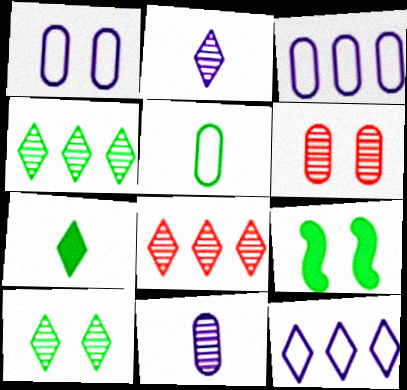[[2, 8, 10], 
[4, 5, 9]]